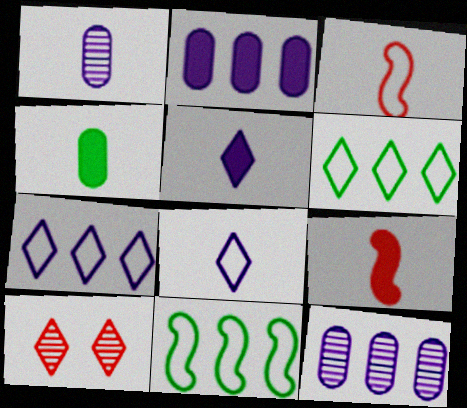[[4, 5, 9], 
[5, 6, 10]]